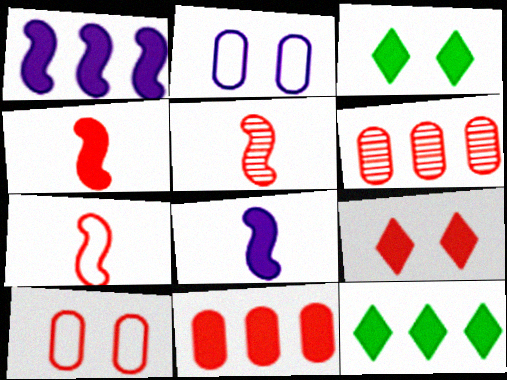[[1, 11, 12], 
[2, 5, 12], 
[3, 8, 11], 
[4, 5, 7], 
[4, 9, 11], 
[6, 7, 9]]